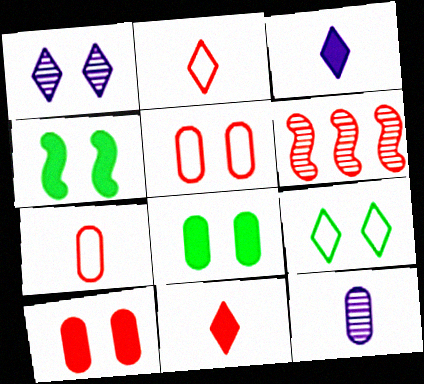[[1, 4, 5], 
[2, 6, 10], 
[5, 6, 11]]